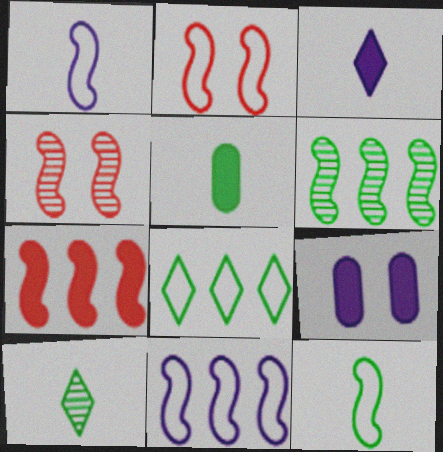[[2, 11, 12], 
[5, 10, 12], 
[6, 7, 11]]